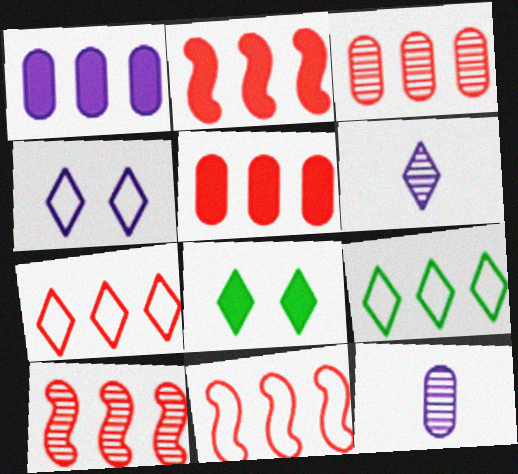[[1, 9, 10], 
[2, 3, 7], 
[2, 10, 11], 
[5, 7, 10], 
[6, 7, 8], 
[8, 11, 12]]